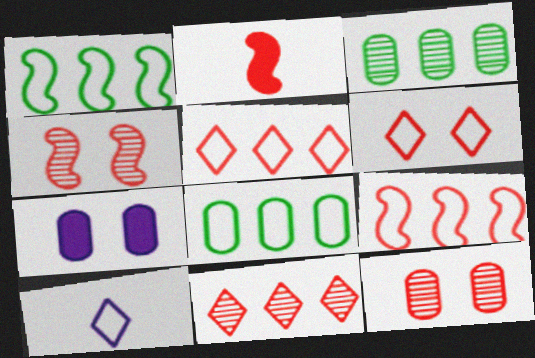[[2, 4, 9], 
[2, 5, 12]]